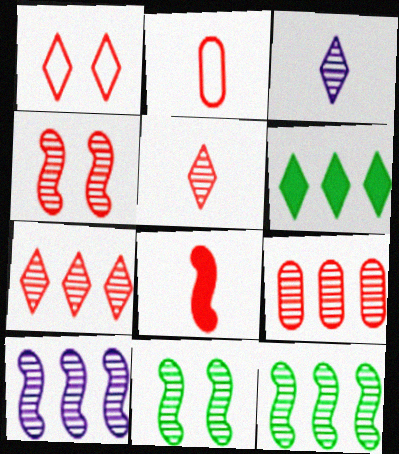[[1, 3, 6], 
[1, 8, 9], 
[2, 5, 8], 
[3, 9, 11], 
[4, 5, 9]]